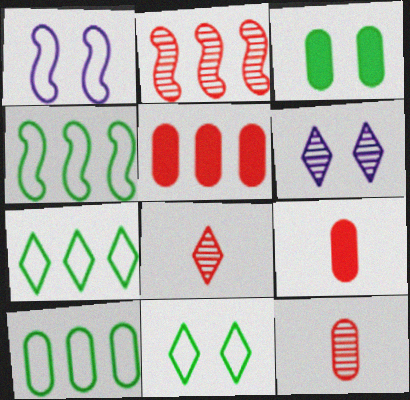[[4, 6, 9], 
[4, 7, 10]]